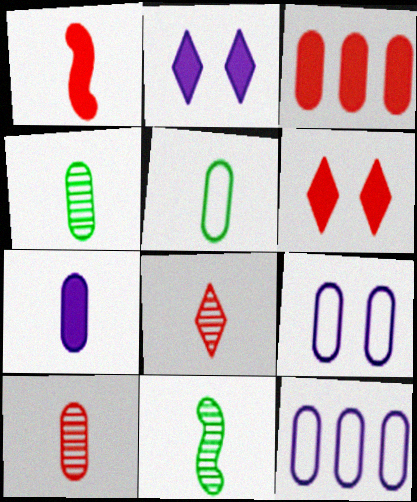[[1, 3, 6], 
[3, 4, 9], 
[5, 7, 10], 
[6, 11, 12]]